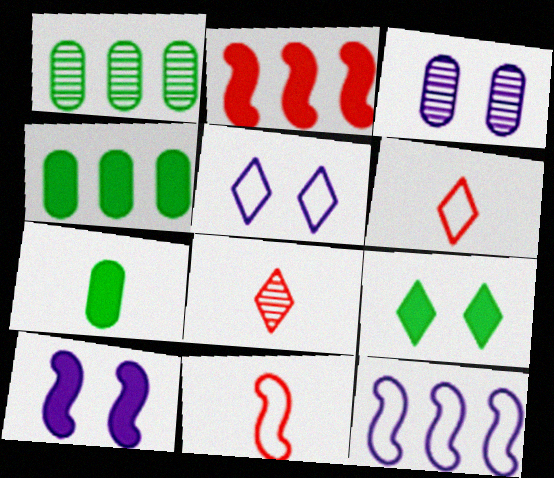[[1, 6, 10], 
[3, 5, 10]]